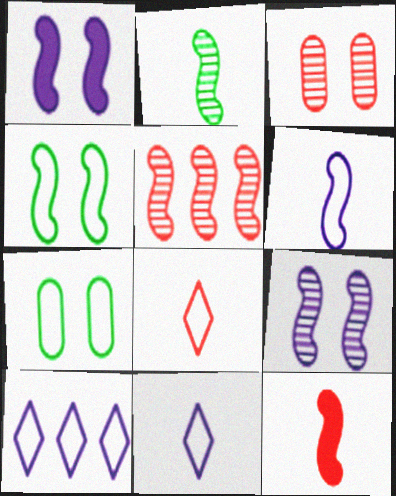[[2, 5, 9], 
[2, 6, 12]]